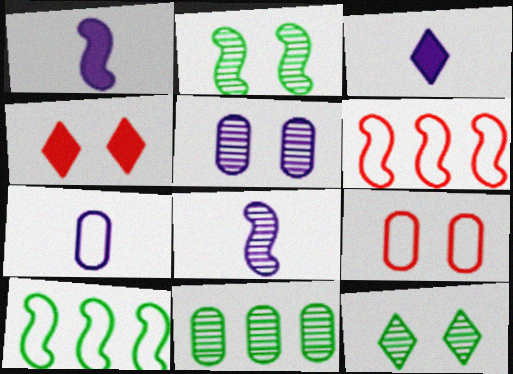[[1, 2, 6], 
[3, 7, 8]]